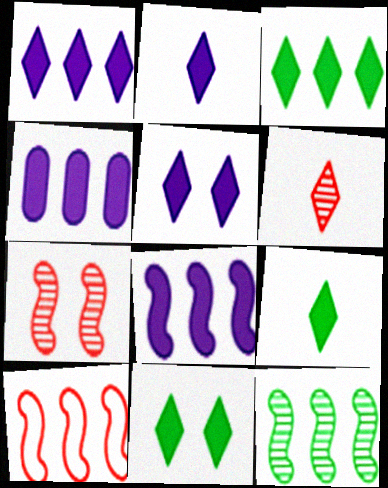[[1, 2, 5], 
[1, 4, 8], 
[3, 9, 11], 
[8, 10, 12]]